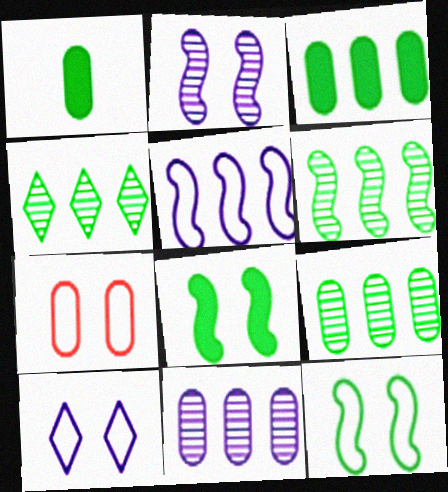[[1, 4, 12], 
[1, 7, 11], 
[4, 6, 9], 
[7, 10, 12]]